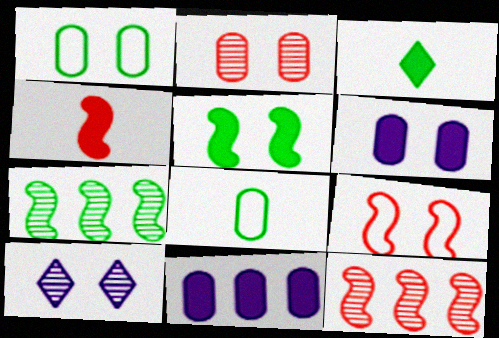[[1, 2, 6], 
[1, 3, 7], 
[2, 8, 11], 
[4, 9, 12]]